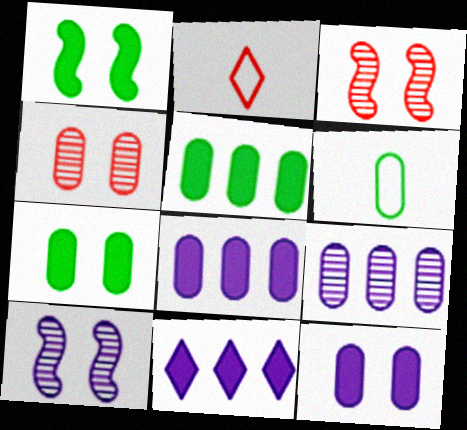[[1, 2, 9], 
[2, 5, 10], 
[3, 6, 11], 
[4, 6, 8]]